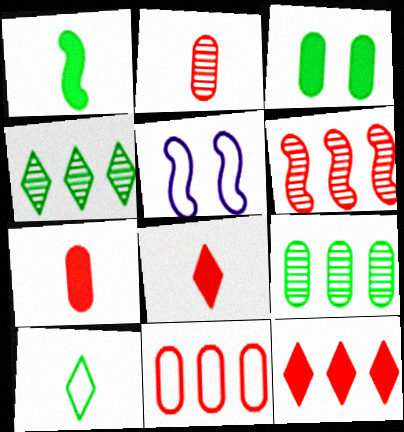[[1, 5, 6], 
[4, 5, 7], 
[5, 8, 9], 
[5, 10, 11], 
[6, 11, 12]]